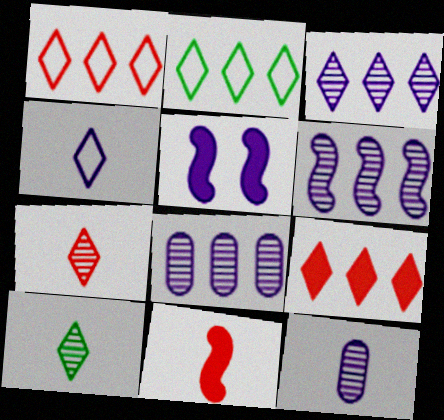[[2, 3, 9], 
[3, 6, 8], 
[4, 5, 8]]